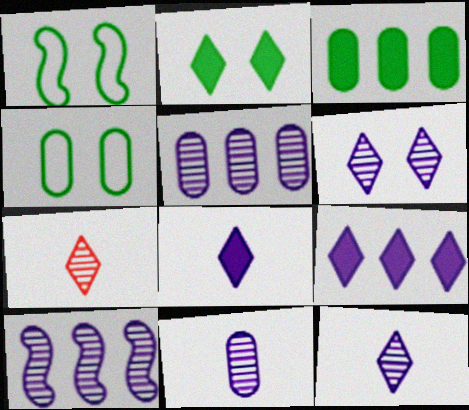[[6, 10, 11]]